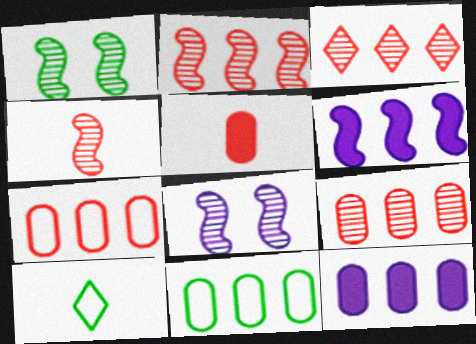[[2, 3, 9], 
[3, 6, 11], 
[9, 11, 12]]